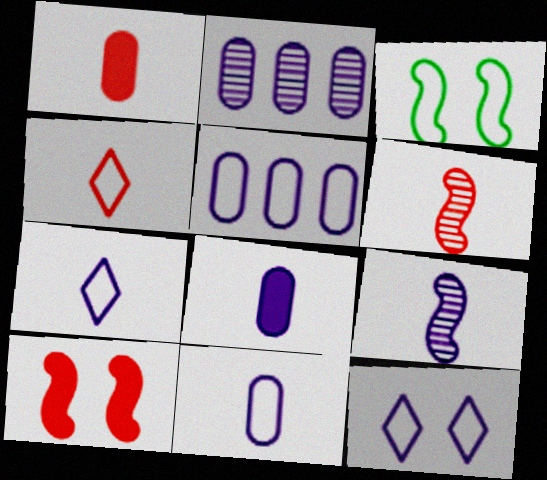[[1, 4, 6], 
[3, 4, 5], 
[7, 8, 9]]